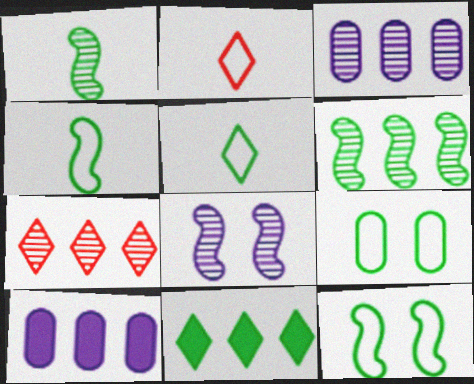[[1, 9, 11], 
[3, 6, 7]]